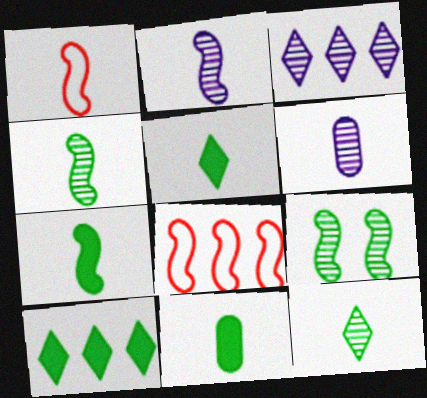[[1, 2, 7], 
[1, 5, 6], 
[5, 7, 11]]